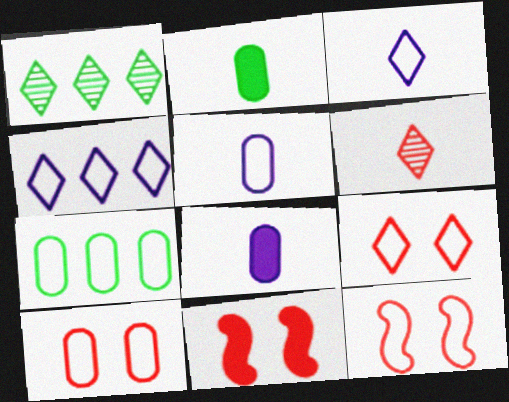[[1, 5, 11], 
[1, 8, 12], 
[3, 7, 12], 
[5, 7, 10], 
[9, 10, 12]]